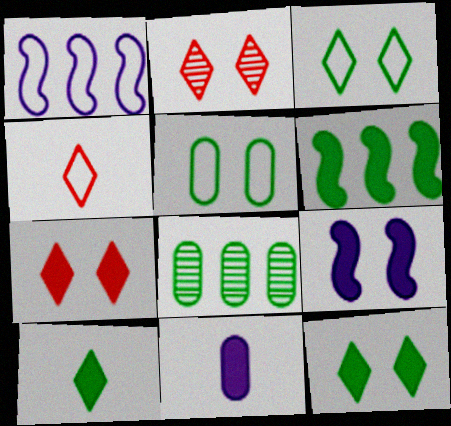[[1, 4, 5], 
[2, 5, 9], 
[4, 8, 9], 
[6, 7, 11]]